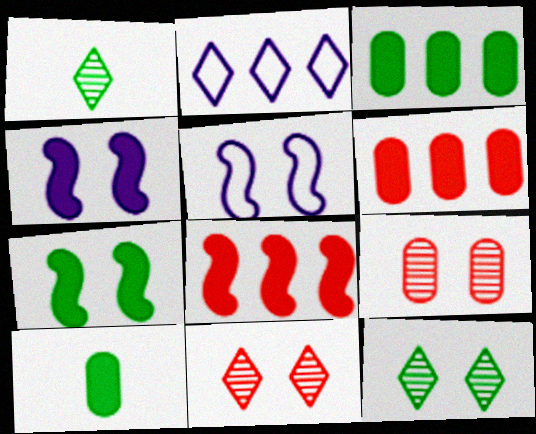[[1, 5, 6]]